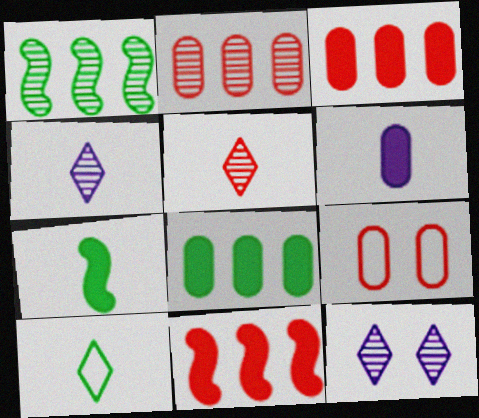[[5, 9, 11]]